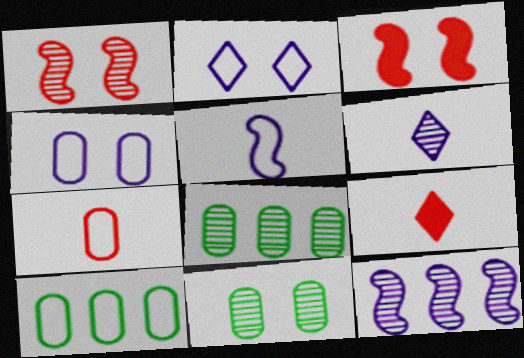[[1, 6, 8], 
[2, 3, 11], 
[3, 6, 10], 
[4, 7, 10]]